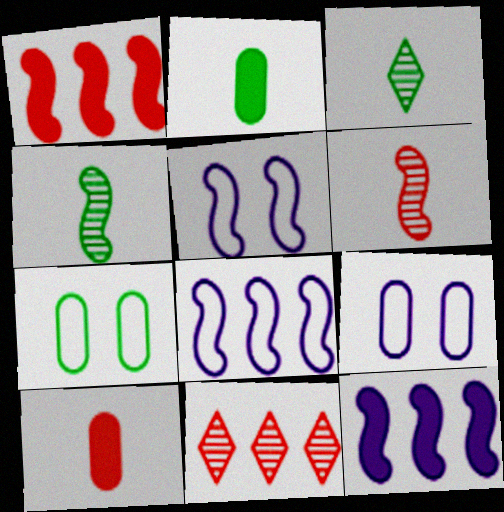[[1, 3, 9], 
[1, 4, 5], 
[2, 5, 11]]